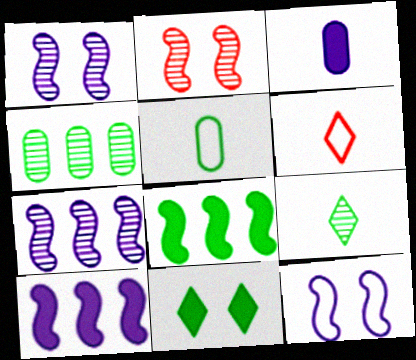[]